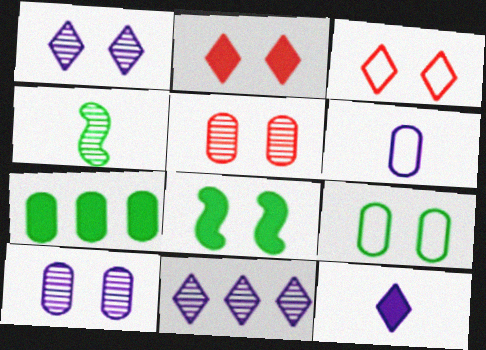[[3, 8, 10], 
[4, 5, 11], 
[5, 6, 7]]